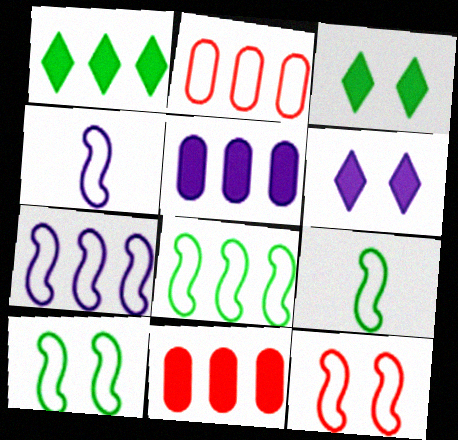[[4, 8, 12], 
[7, 9, 12], 
[8, 9, 10]]